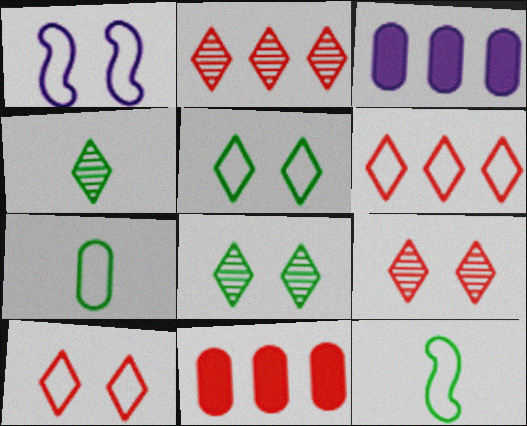[[1, 4, 11], 
[1, 6, 7], 
[3, 9, 12]]